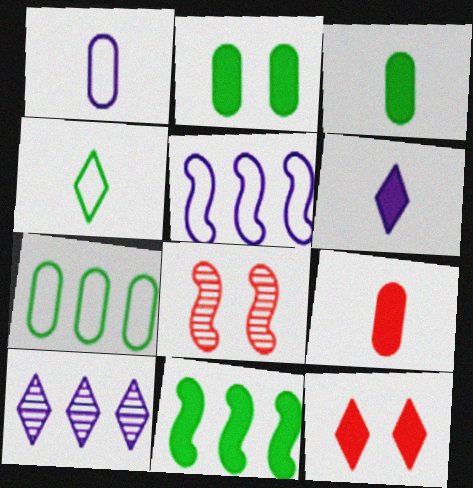[[4, 10, 12], 
[6, 7, 8]]